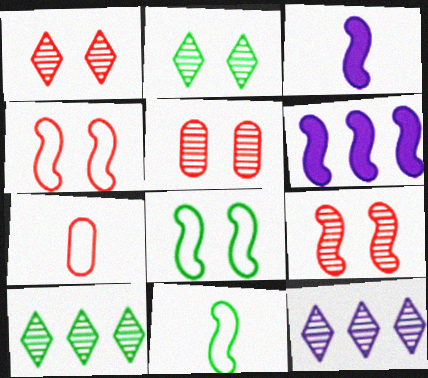[[1, 5, 9], 
[2, 6, 7], 
[6, 9, 11]]